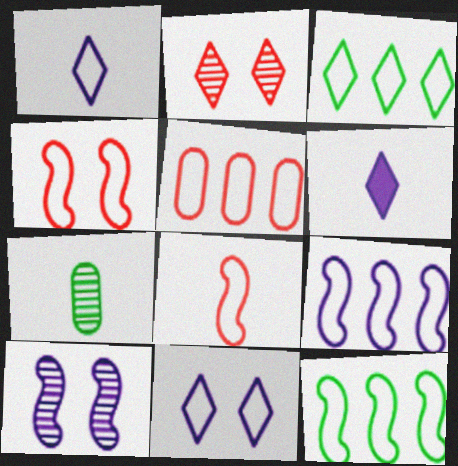[[2, 3, 6], 
[3, 5, 9], 
[6, 7, 8]]